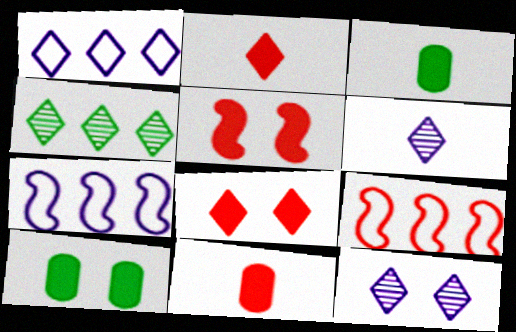[[3, 9, 12], 
[6, 9, 10]]